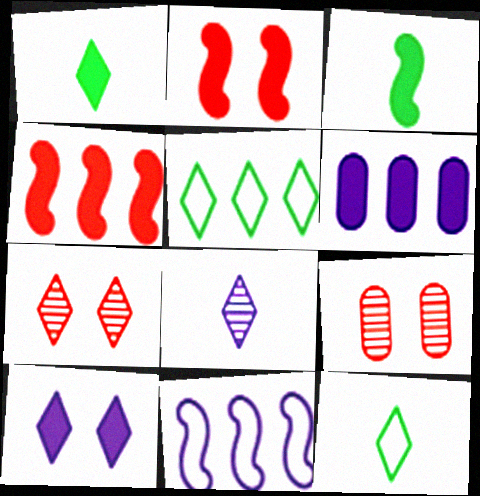[[1, 2, 6], 
[1, 9, 11]]